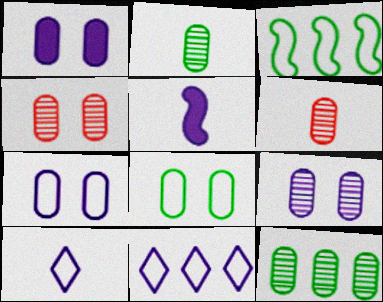[[1, 4, 8], 
[1, 7, 9], 
[5, 9, 11], 
[6, 9, 12]]